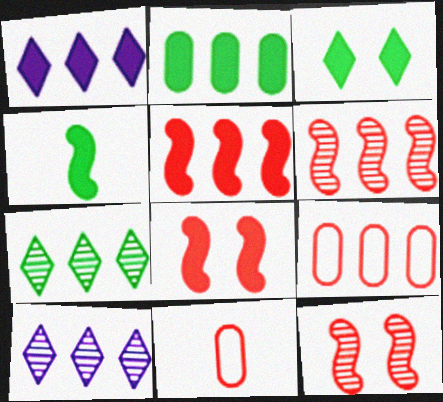[[1, 2, 5], 
[2, 3, 4]]